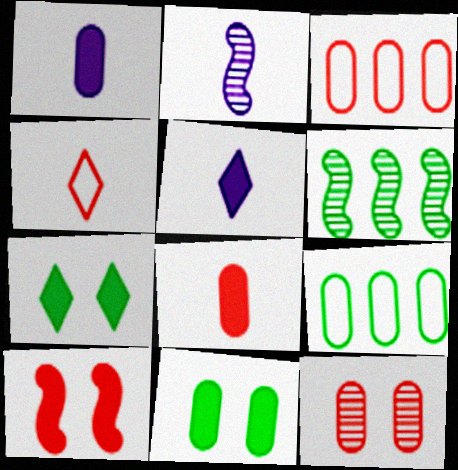[[1, 9, 12], 
[2, 3, 7], 
[3, 8, 12]]